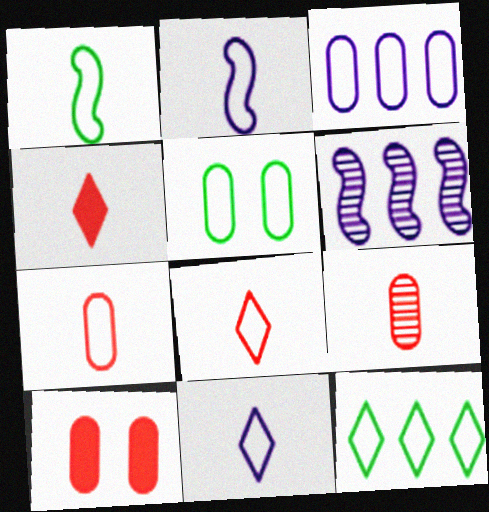[[1, 5, 12], 
[1, 7, 11], 
[3, 5, 7], 
[4, 5, 6]]